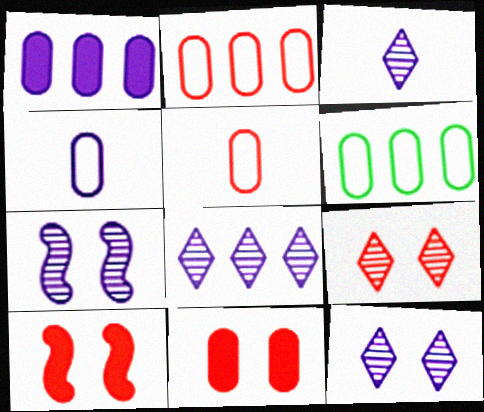[[3, 6, 10], 
[3, 8, 12]]